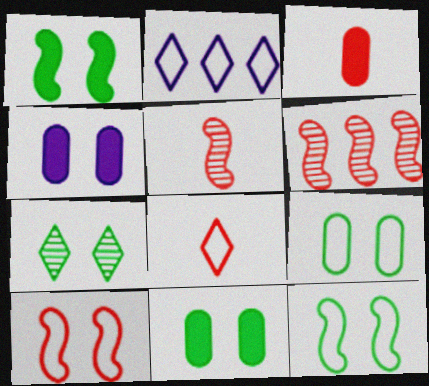[[1, 7, 9], 
[2, 5, 11], 
[3, 5, 8], 
[4, 7, 10], 
[7, 11, 12]]